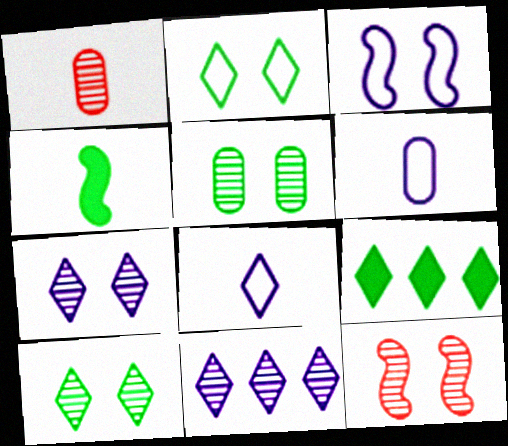[[1, 3, 9], 
[1, 4, 8], 
[5, 7, 12], 
[6, 9, 12]]